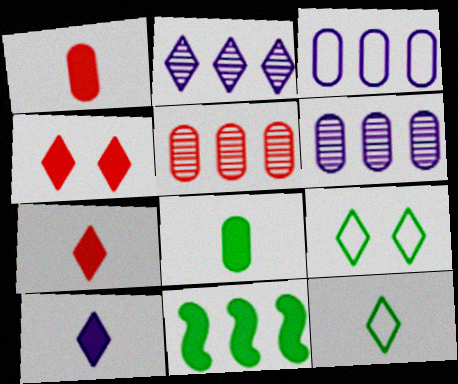[[2, 4, 12], 
[2, 7, 9]]